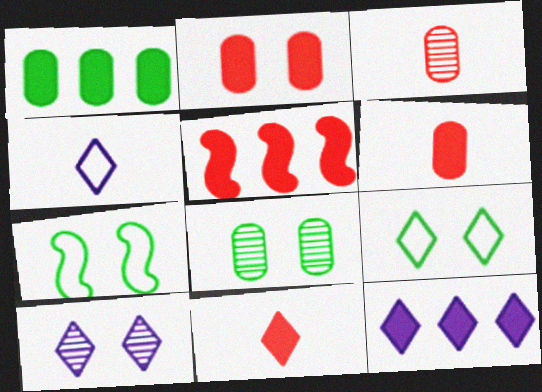[[1, 5, 12], 
[2, 5, 11], 
[2, 7, 10], 
[3, 7, 12], 
[4, 5, 8], 
[4, 10, 12]]